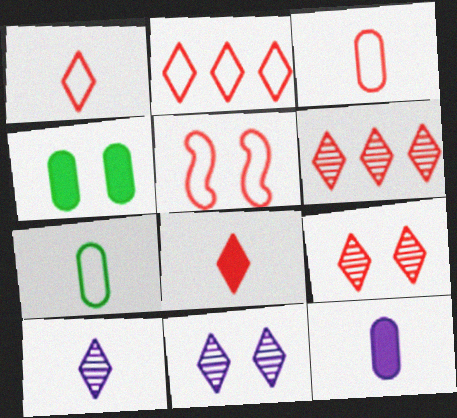[[2, 3, 5], 
[2, 8, 9], 
[4, 5, 11]]